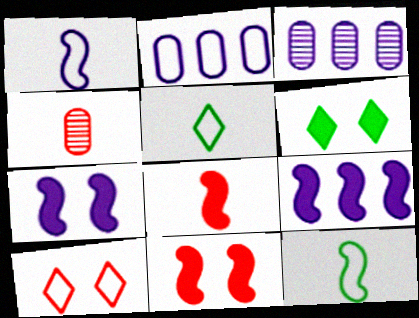[[2, 10, 12], 
[3, 5, 11]]